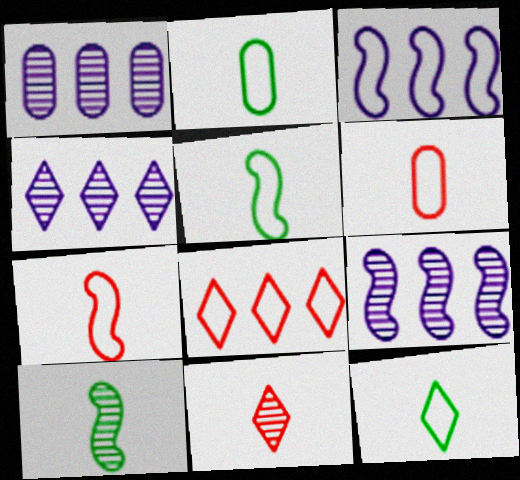[[1, 4, 9], 
[2, 5, 12]]